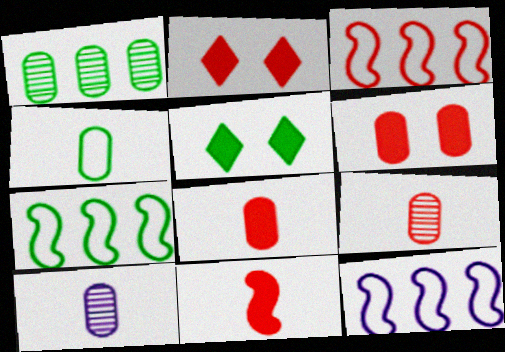[[2, 3, 9], 
[2, 7, 10], 
[3, 5, 10], 
[3, 7, 12], 
[4, 8, 10], 
[5, 9, 12]]